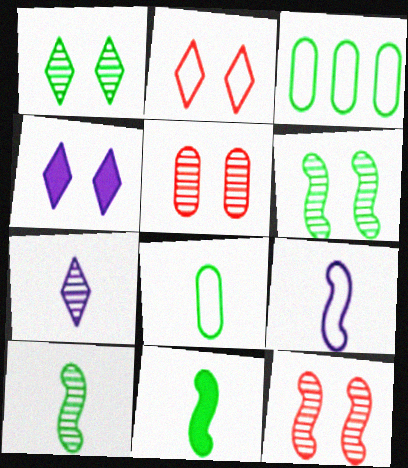[[1, 2, 4], 
[1, 3, 11], 
[2, 3, 9]]